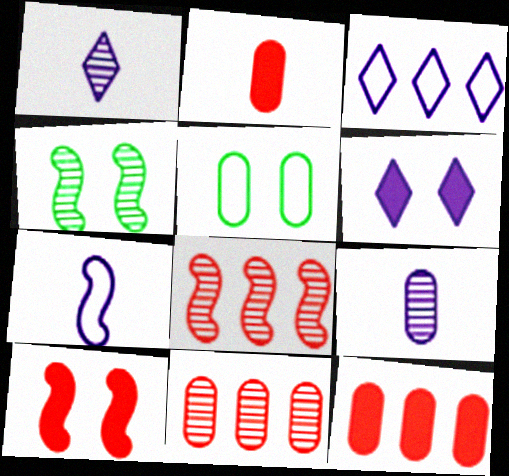[[1, 3, 6], 
[1, 4, 11], 
[2, 3, 4], 
[5, 9, 12]]